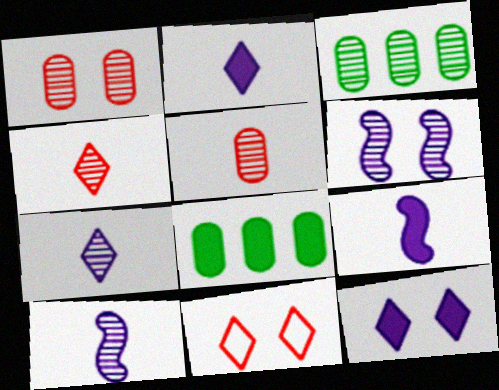[[3, 4, 6], 
[3, 9, 11], 
[8, 10, 11]]